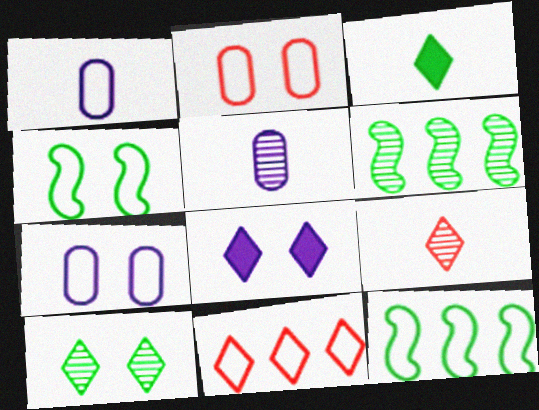[[1, 4, 11]]